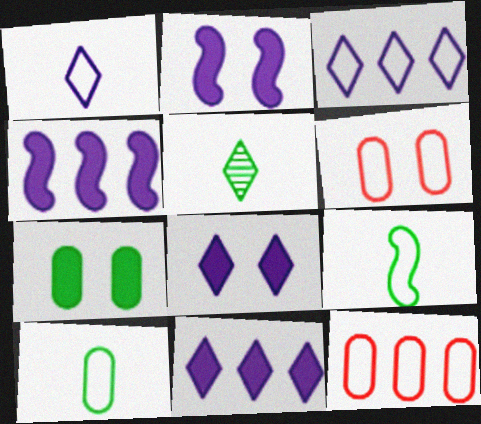[[2, 5, 12], 
[3, 6, 9], 
[4, 5, 6]]